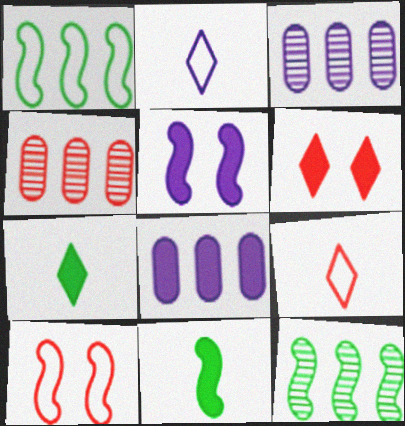[[2, 3, 5], 
[3, 7, 10], 
[6, 8, 11]]